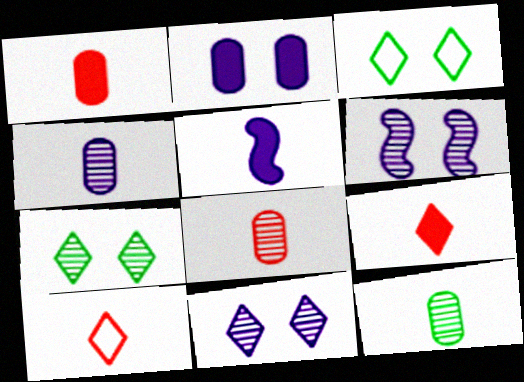[[4, 8, 12], 
[5, 10, 12]]